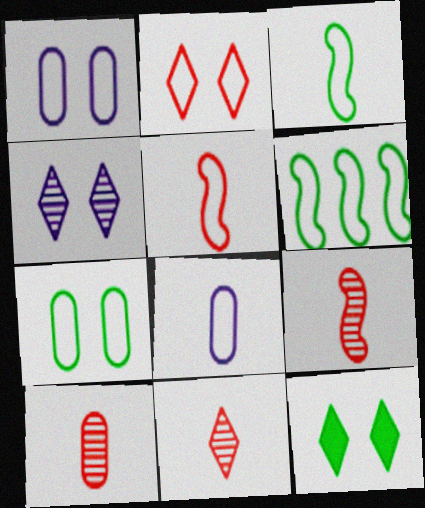[[2, 4, 12], 
[2, 6, 8], 
[9, 10, 11]]